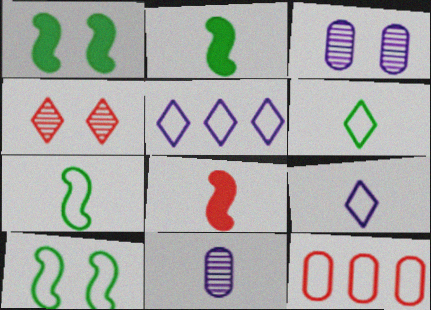[[4, 8, 12], 
[6, 8, 11], 
[9, 10, 12]]